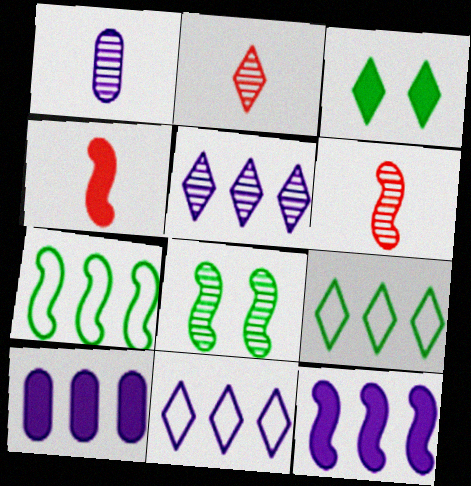[[2, 3, 11], 
[3, 4, 10]]